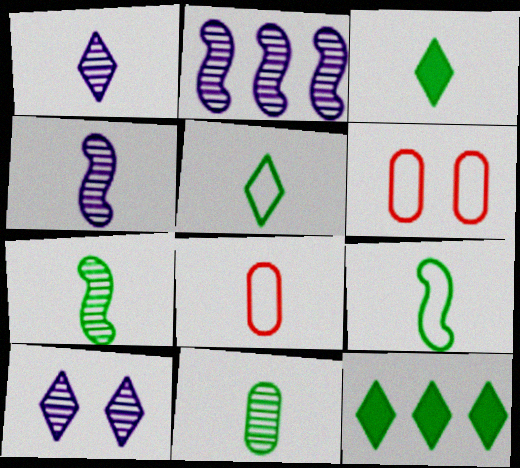[[2, 3, 6], 
[3, 4, 8], 
[3, 9, 11], 
[4, 6, 12]]